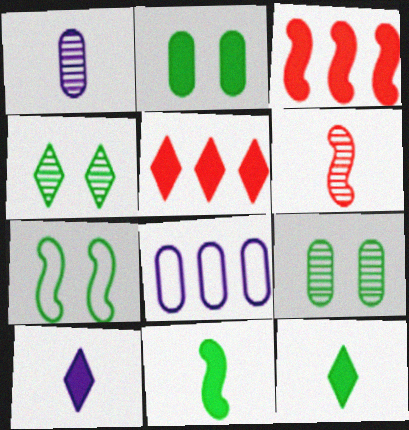[[1, 5, 7], 
[2, 3, 10], 
[2, 4, 7]]